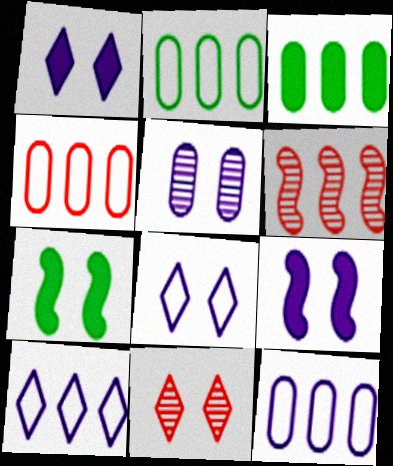[[2, 4, 12], 
[3, 6, 10], 
[5, 8, 9]]